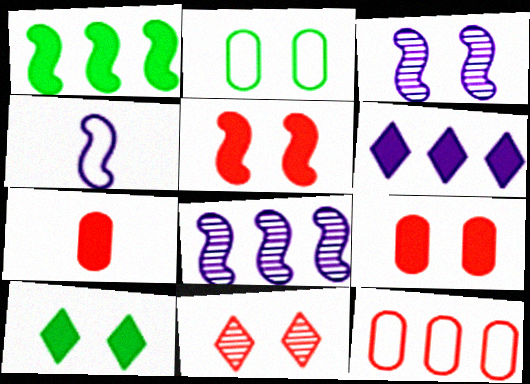[]